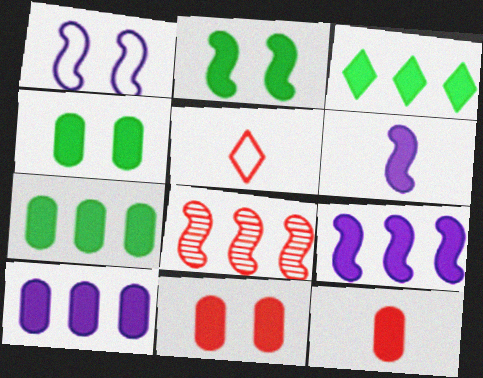[[3, 6, 11], 
[4, 10, 12], 
[5, 8, 11]]